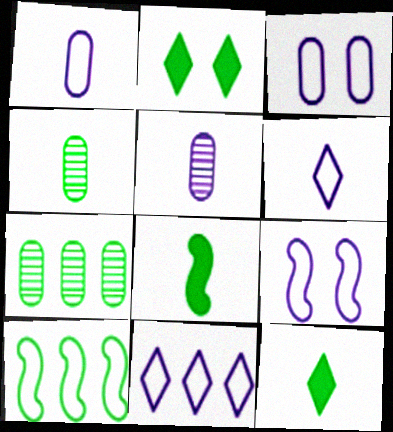[[1, 9, 11], 
[2, 4, 10]]